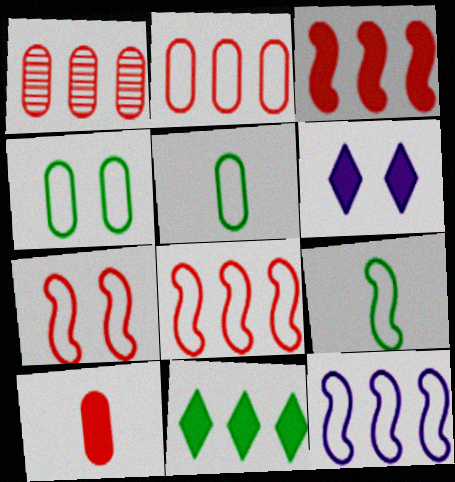[[1, 6, 9], 
[1, 11, 12], 
[7, 9, 12]]